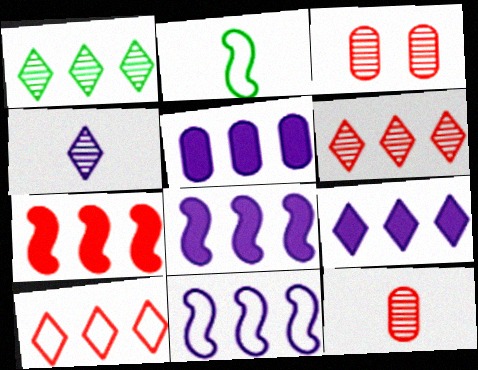[[1, 9, 10], 
[2, 3, 9], 
[5, 8, 9]]